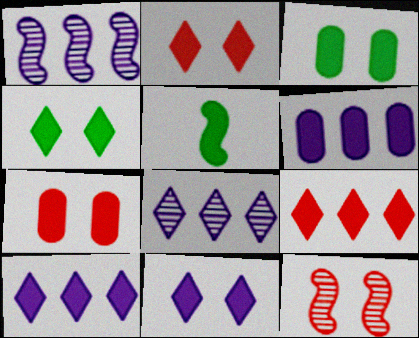[[2, 4, 11], 
[2, 5, 6], 
[5, 7, 10]]